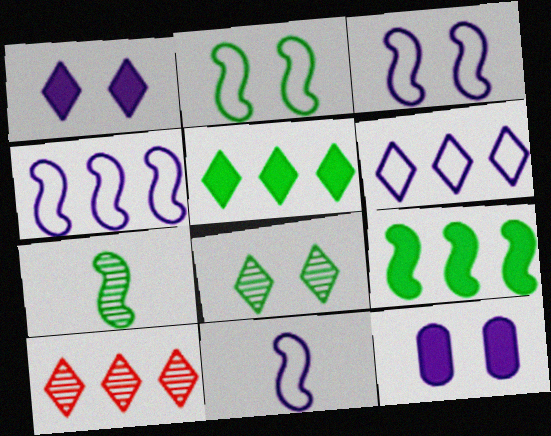[[2, 7, 9], 
[3, 4, 11], 
[5, 6, 10]]